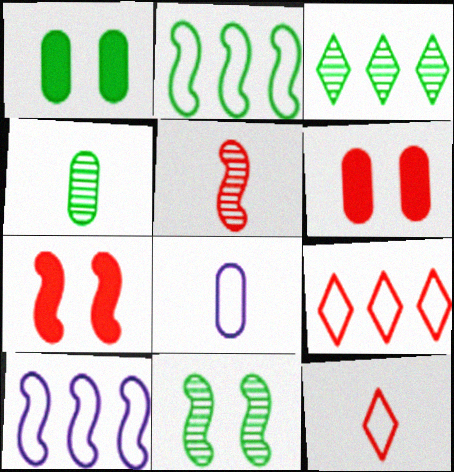[[3, 4, 11], 
[3, 7, 8], 
[5, 6, 9]]